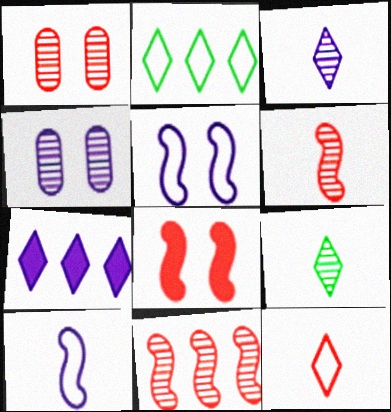[[4, 7, 10], 
[4, 9, 11]]